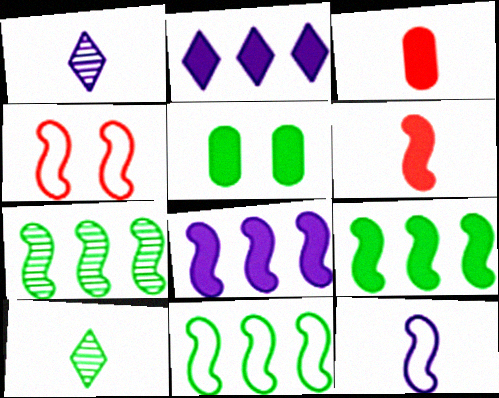[[2, 5, 6], 
[3, 10, 12], 
[4, 11, 12], 
[5, 10, 11], 
[7, 9, 11]]